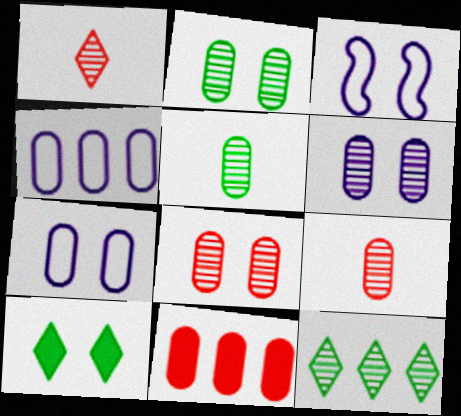[[2, 6, 8], 
[3, 8, 10], 
[5, 7, 11]]